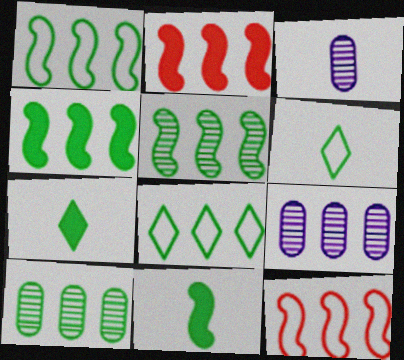[[1, 4, 5], 
[2, 8, 9], 
[4, 8, 10]]